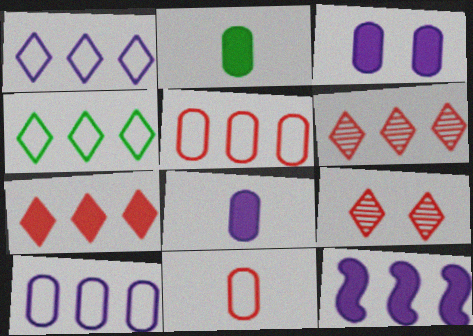[]